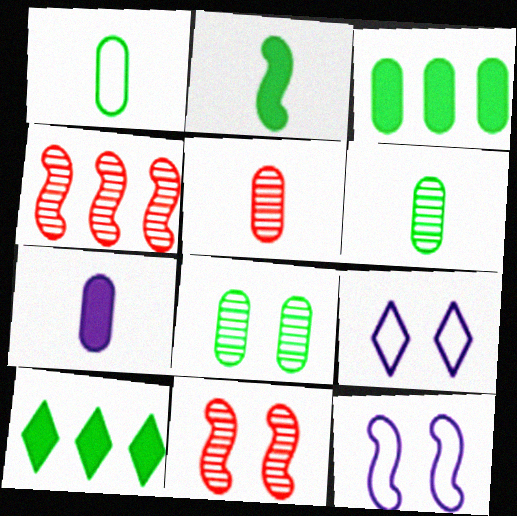[[1, 3, 8], 
[1, 5, 7], 
[2, 4, 12], 
[5, 10, 12]]